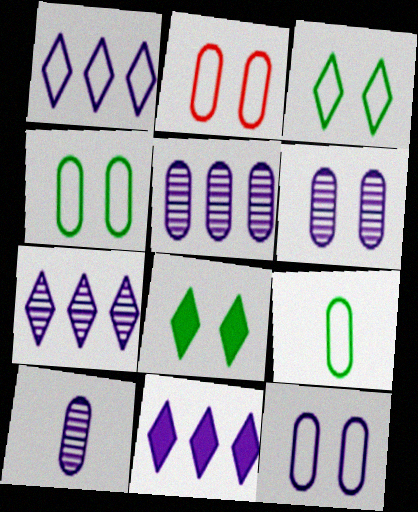[[1, 7, 11], 
[2, 4, 12], 
[5, 6, 10]]